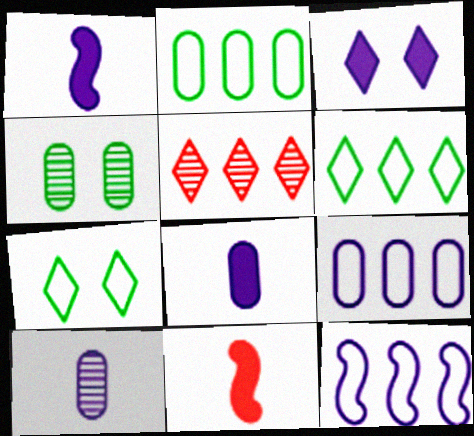[[3, 10, 12]]